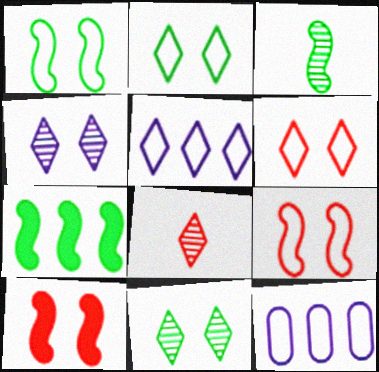[[1, 3, 7]]